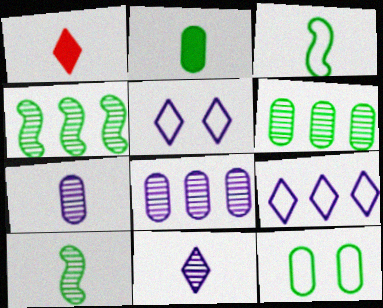[[1, 3, 7], 
[2, 6, 12]]